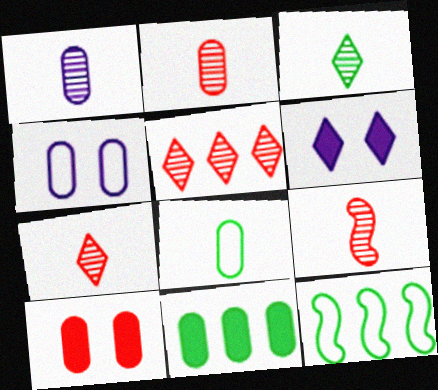[[1, 3, 9], 
[2, 4, 11], 
[2, 6, 12], 
[2, 7, 9]]